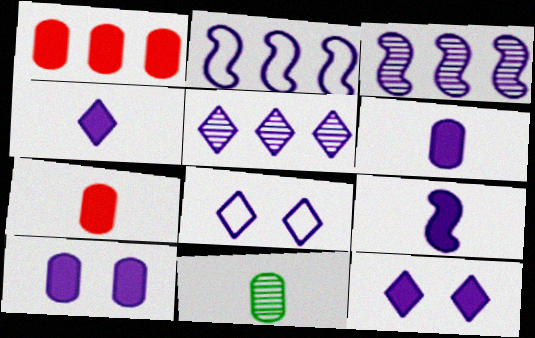[[3, 6, 8], 
[4, 5, 8], 
[4, 6, 9]]